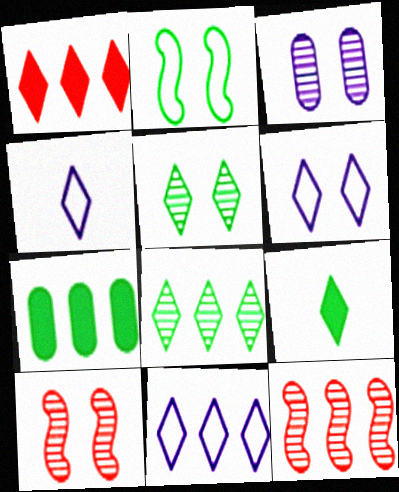[[1, 4, 5], 
[1, 8, 11], 
[3, 5, 10], 
[4, 6, 11], 
[4, 7, 10], 
[7, 11, 12]]